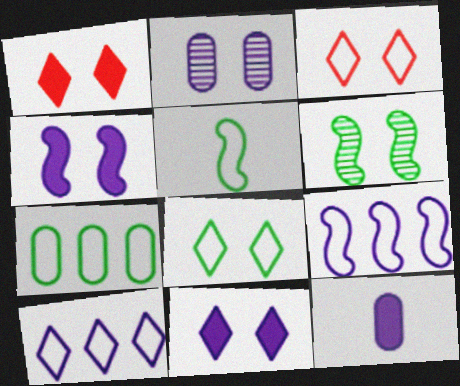[[5, 7, 8]]